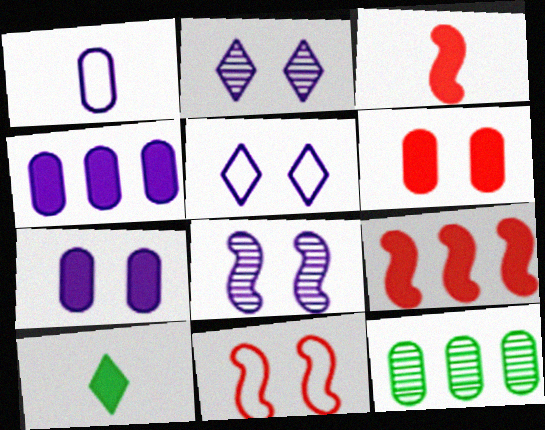[[1, 6, 12], 
[3, 5, 12], 
[5, 7, 8], 
[7, 9, 10]]